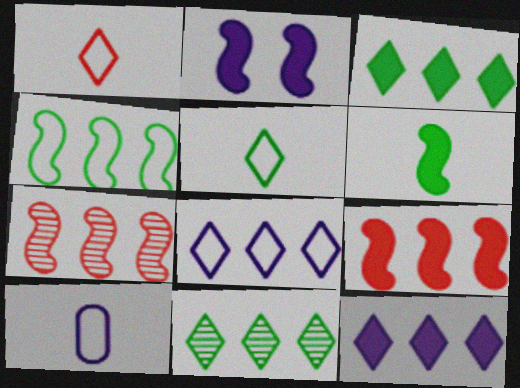[[2, 6, 9]]